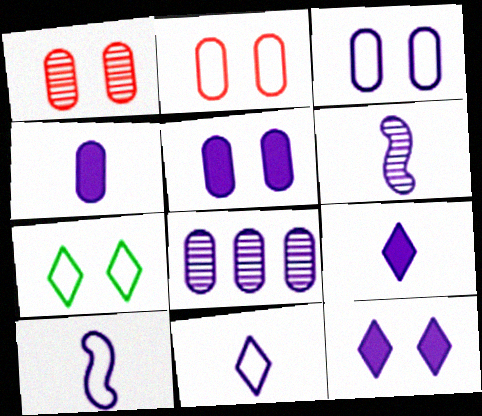[[3, 4, 8], 
[4, 6, 11], 
[8, 10, 12]]